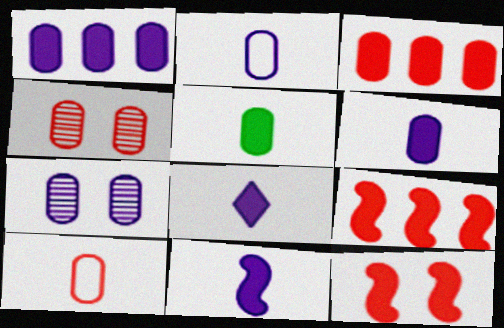[[1, 2, 7], 
[3, 4, 10], 
[6, 8, 11]]